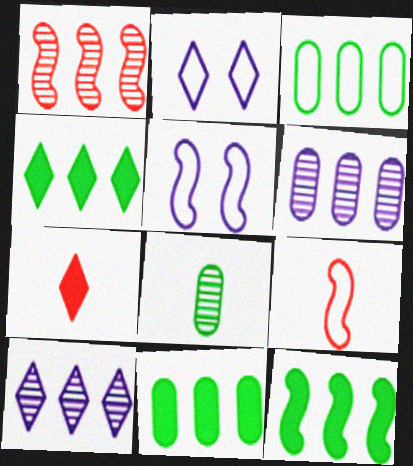[[2, 3, 9], 
[4, 11, 12]]